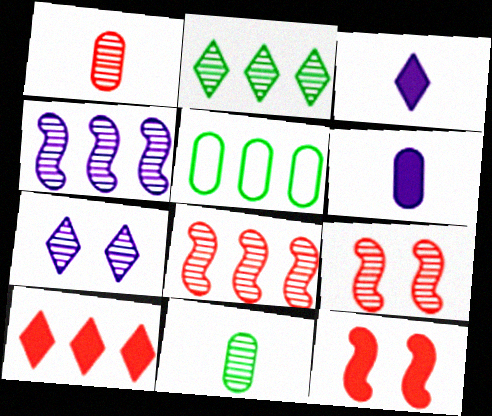[[3, 5, 9], 
[4, 5, 10], 
[7, 8, 11]]